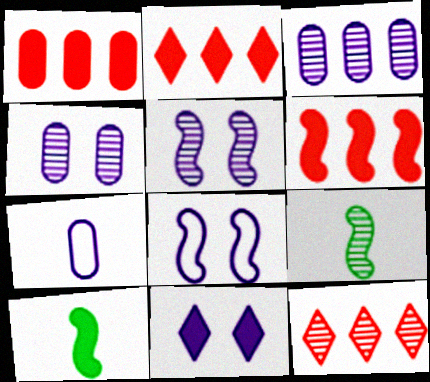[[1, 2, 6], 
[1, 10, 11], 
[4, 8, 11], 
[4, 9, 12], 
[6, 8, 9]]